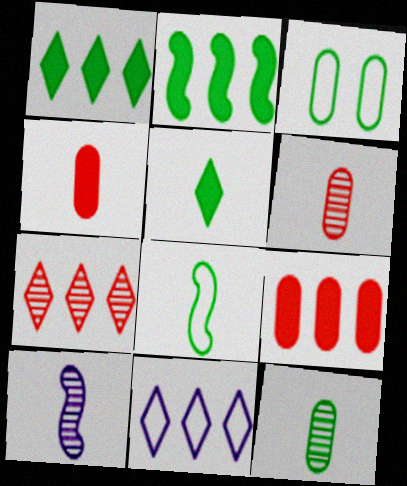[[1, 7, 11], 
[5, 8, 12]]